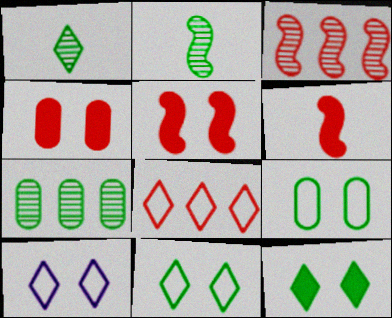[[6, 7, 10]]